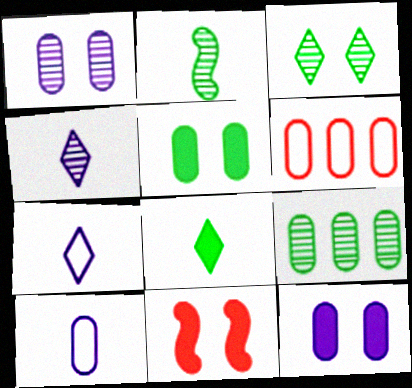[[2, 3, 9], 
[7, 9, 11]]